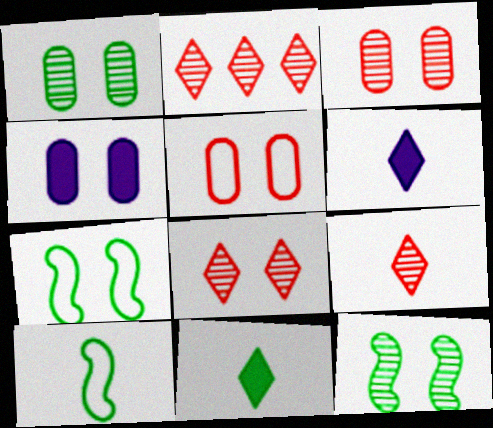[[1, 4, 5], 
[2, 4, 10], 
[2, 8, 9], 
[4, 7, 8]]